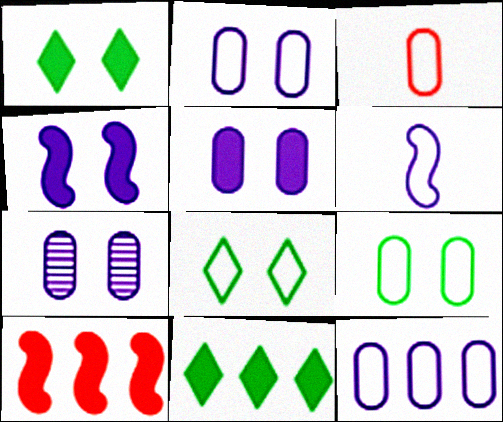[[2, 5, 7], 
[3, 9, 12]]